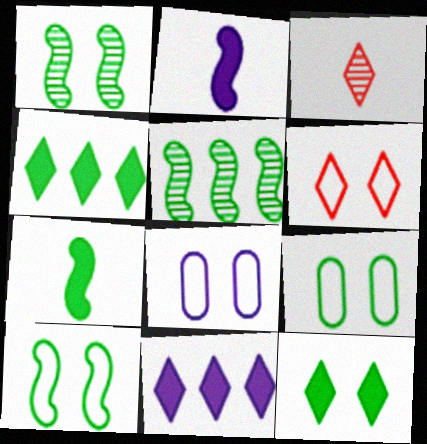[[1, 9, 12], 
[5, 7, 10], 
[6, 8, 10]]